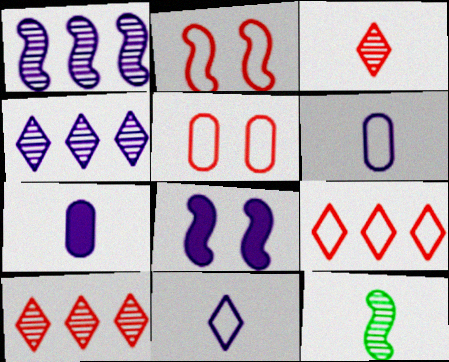[[4, 6, 8]]